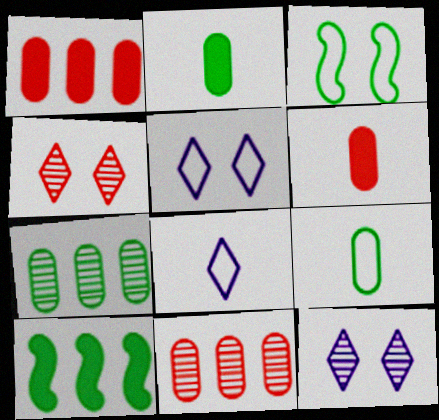[]